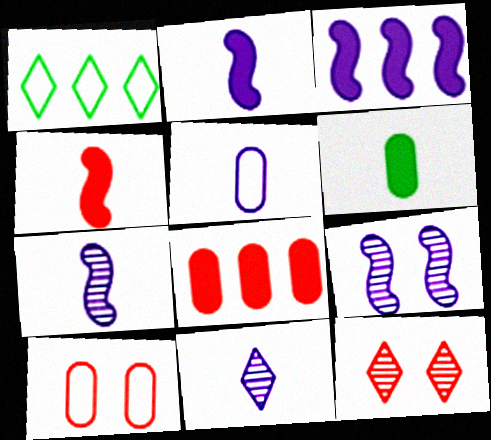[[2, 5, 11]]